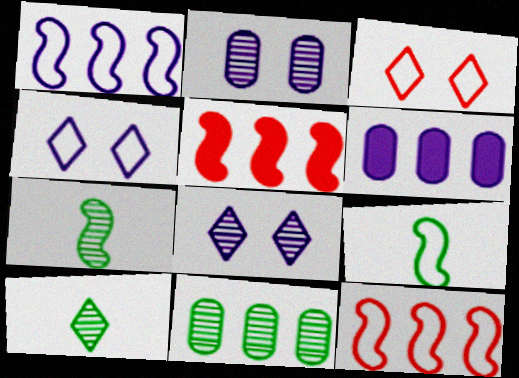[[3, 6, 7]]